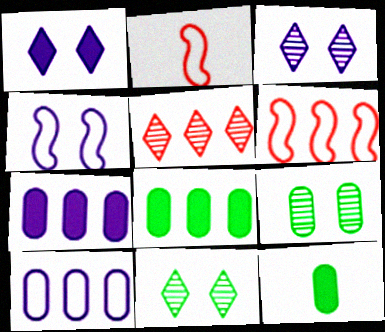[[2, 3, 8], 
[2, 7, 11], 
[3, 6, 12], 
[4, 5, 12]]